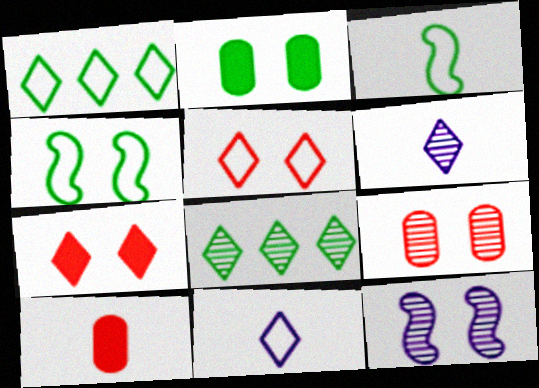[[1, 5, 11], 
[1, 6, 7], 
[1, 10, 12], 
[2, 3, 8], 
[2, 5, 12], 
[3, 6, 10], 
[7, 8, 11]]